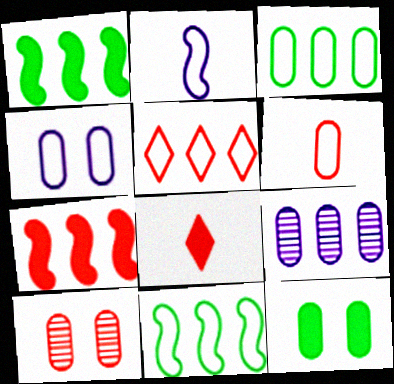[[1, 5, 9], 
[3, 4, 6], 
[4, 10, 12], 
[6, 9, 12]]